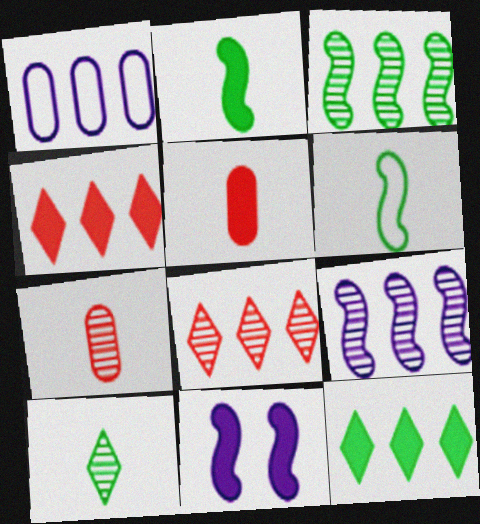[[1, 3, 4], 
[5, 11, 12]]